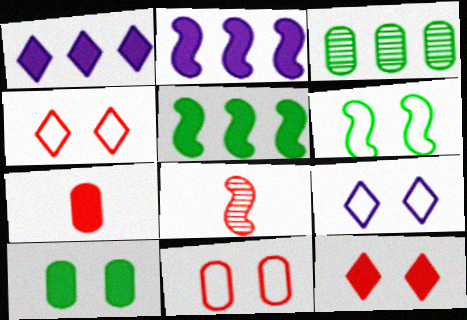[[2, 6, 8], 
[6, 9, 11]]